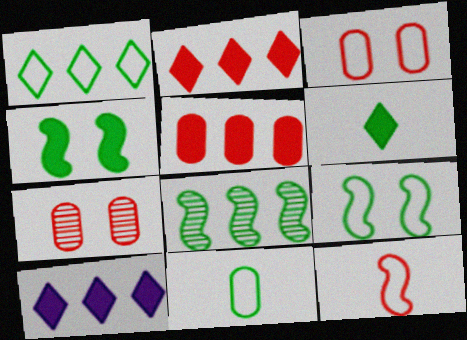[[1, 9, 11], 
[2, 7, 12]]